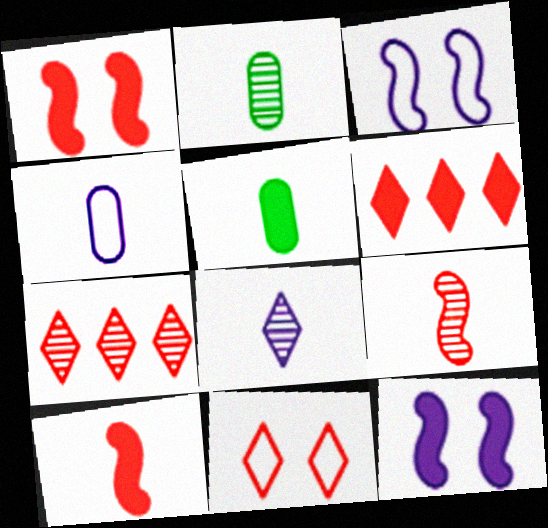[[2, 3, 6], 
[2, 8, 9], 
[3, 5, 7], 
[5, 6, 12]]